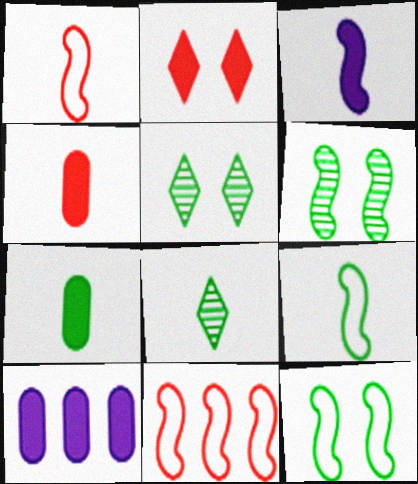[[1, 5, 10], 
[3, 6, 11], 
[7, 8, 9]]